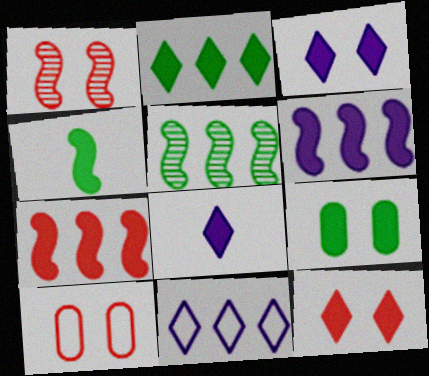[[1, 10, 12], 
[2, 4, 9], 
[2, 8, 12], 
[5, 8, 10], 
[7, 8, 9]]